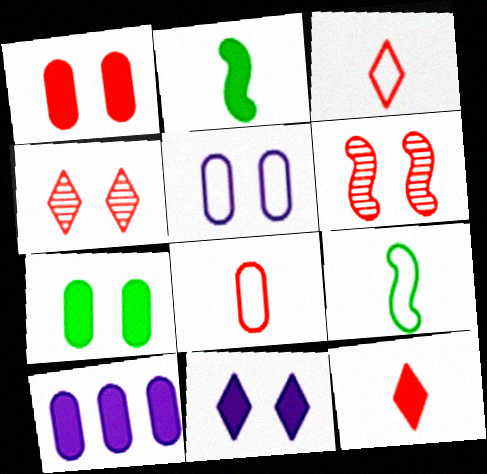[[4, 9, 10]]